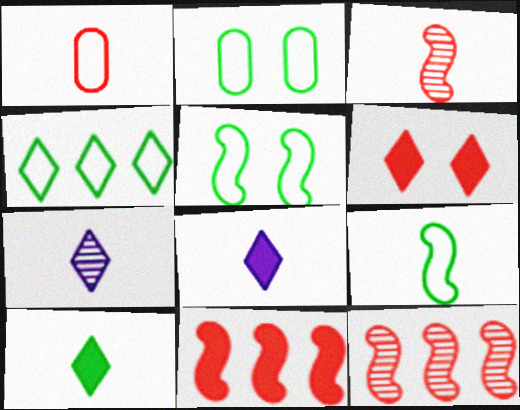[[1, 6, 12], 
[2, 4, 9], 
[2, 7, 11], 
[2, 8, 12], 
[4, 6, 7]]